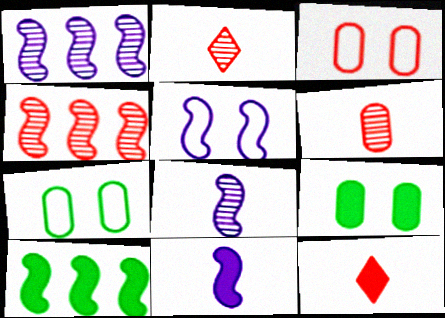[[1, 5, 11], 
[1, 7, 12], 
[3, 4, 12]]